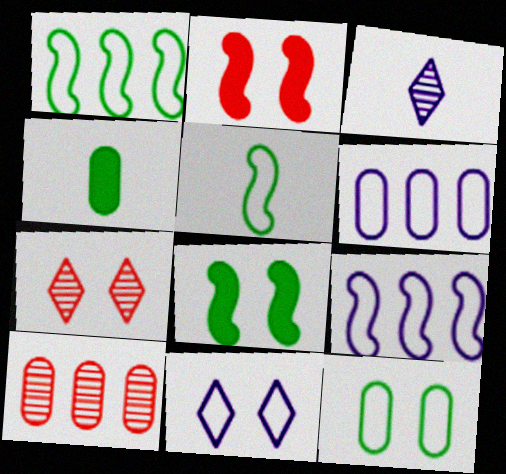[[4, 7, 9]]